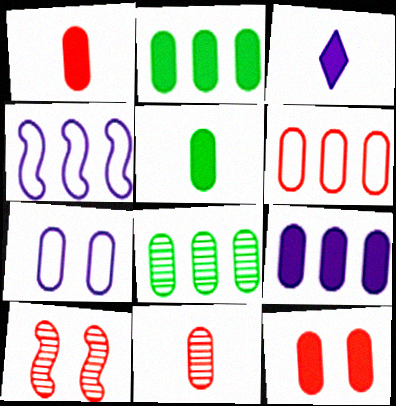[[1, 7, 8], 
[2, 7, 11], 
[5, 9, 12], 
[6, 8, 9], 
[6, 11, 12]]